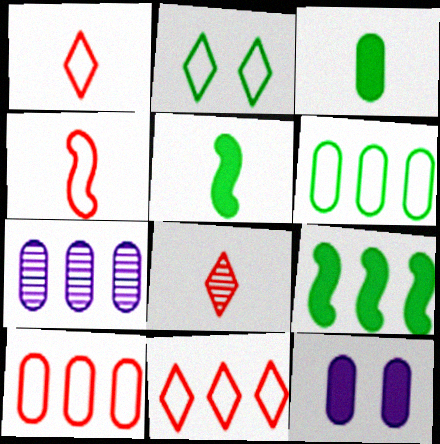[[7, 9, 11]]